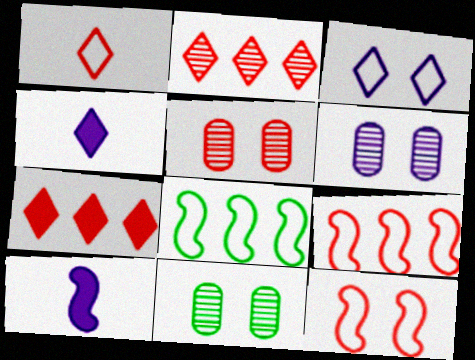[[4, 5, 8], 
[4, 9, 11], 
[5, 6, 11]]